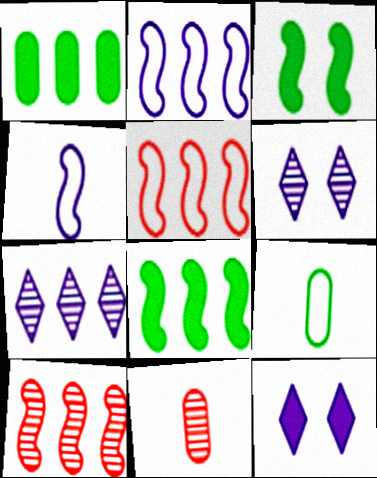[[1, 5, 7], 
[2, 8, 10], 
[3, 4, 10], 
[9, 10, 12]]